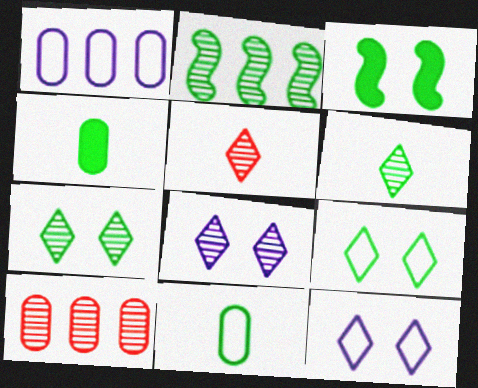[[1, 3, 5], 
[2, 4, 9]]